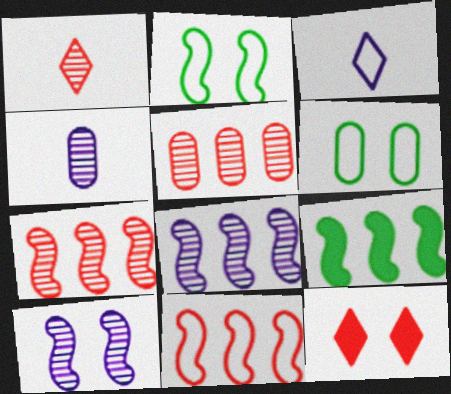[[3, 6, 11], 
[6, 10, 12], 
[8, 9, 11]]